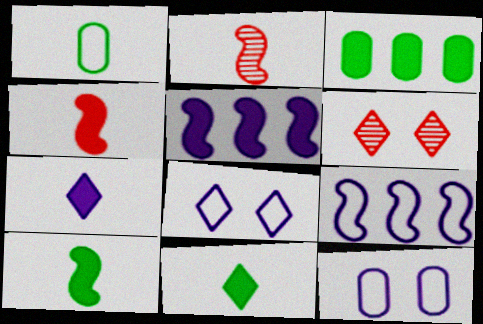[[1, 2, 7], 
[1, 5, 6], 
[2, 3, 8]]